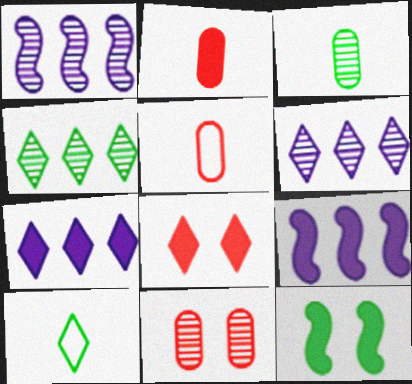[[2, 7, 12], 
[5, 6, 12], 
[6, 8, 10], 
[9, 10, 11]]